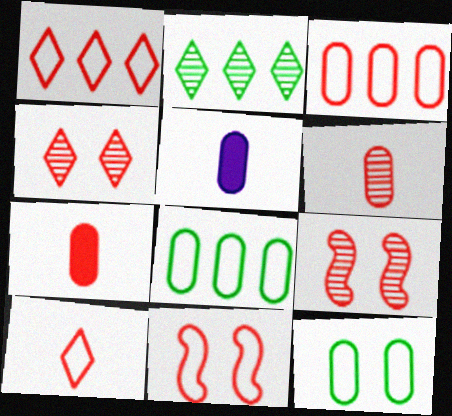[[1, 7, 9], 
[2, 5, 11], 
[3, 10, 11]]